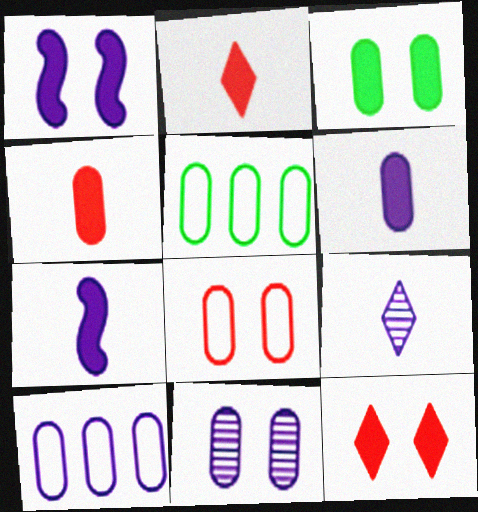[[1, 3, 12], 
[1, 9, 10], 
[3, 8, 11], 
[4, 5, 11], 
[6, 10, 11]]